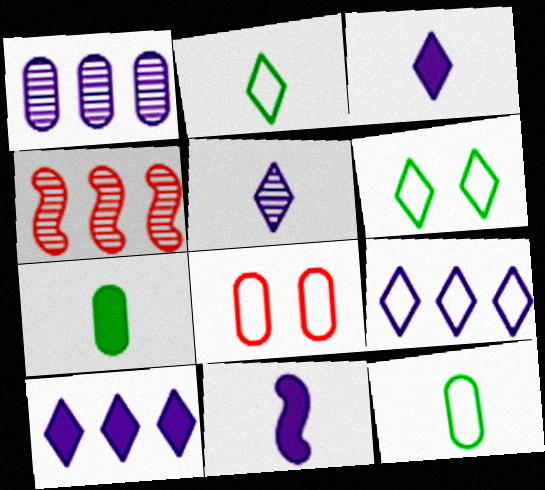[[1, 7, 8]]